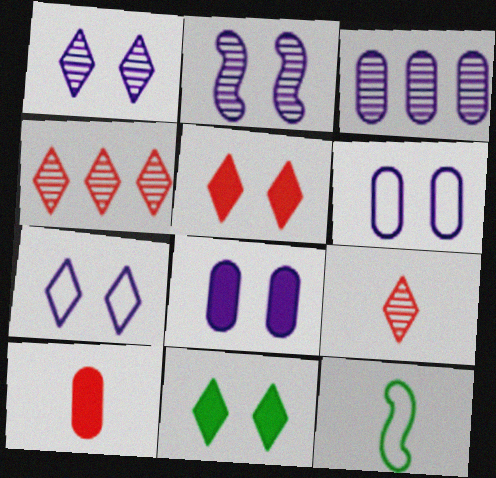[[2, 7, 8], 
[3, 5, 12], 
[4, 8, 12]]